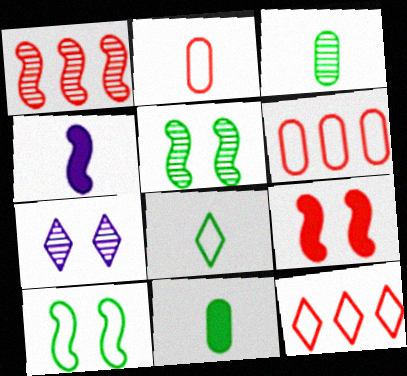[[1, 3, 7], 
[1, 4, 10]]